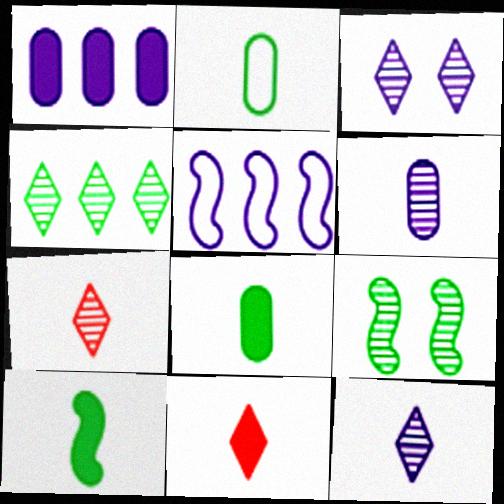[[3, 4, 7]]